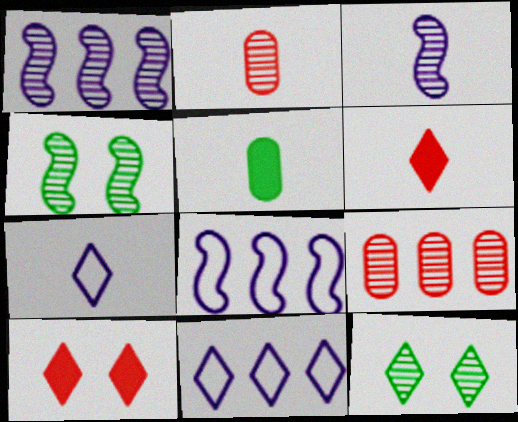[[1, 2, 12], 
[3, 9, 12], 
[6, 11, 12]]